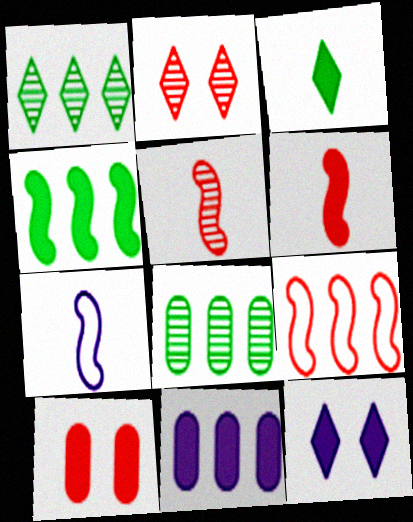[[1, 7, 10], 
[1, 9, 11]]